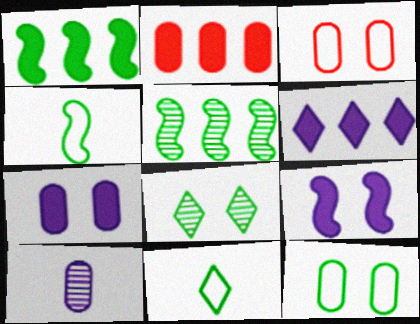[[1, 2, 6], 
[2, 10, 12], 
[3, 8, 9]]